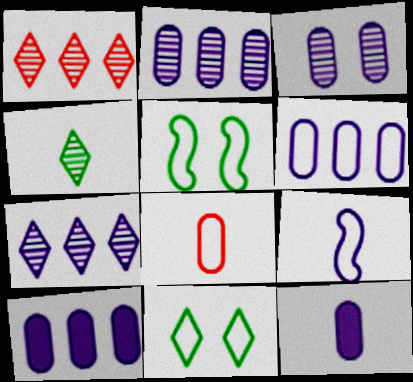[[1, 5, 12], 
[2, 6, 10], 
[3, 6, 12]]